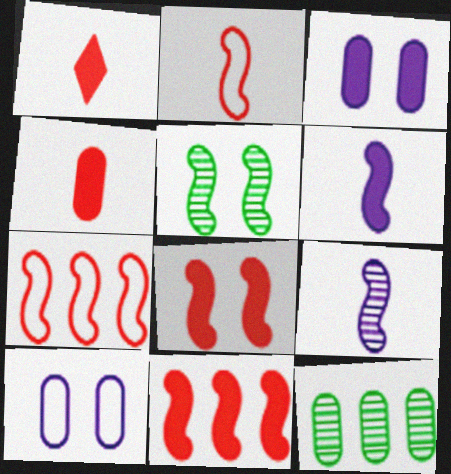[[4, 10, 12], 
[5, 6, 7]]